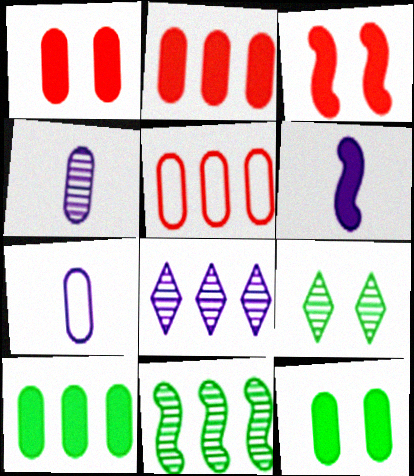[[4, 5, 12], 
[5, 6, 9]]